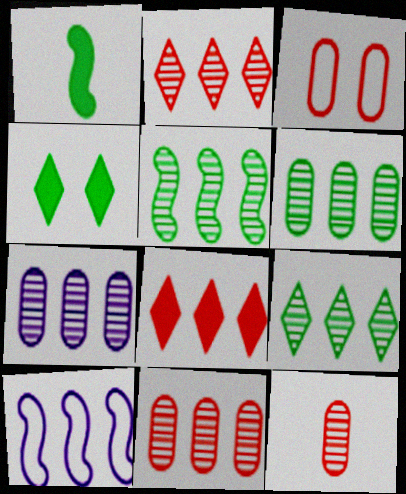[[2, 5, 7], 
[4, 10, 12], 
[5, 6, 9], 
[6, 7, 11], 
[6, 8, 10]]